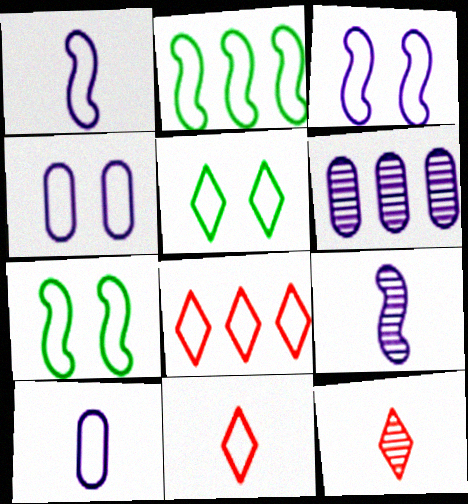[[2, 4, 11], 
[7, 8, 10]]